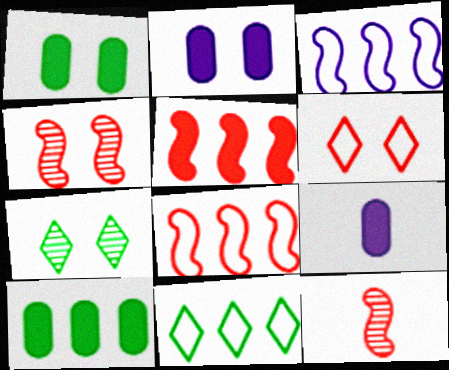[[2, 11, 12], 
[4, 9, 11], 
[7, 8, 9]]